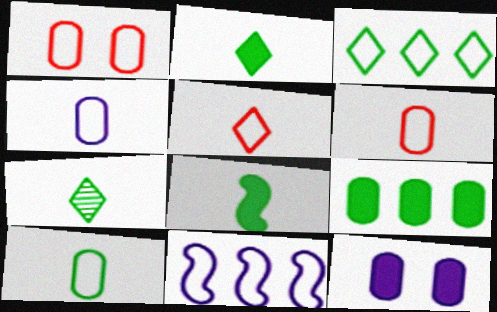[[4, 6, 10], 
[7, 8, 10]]